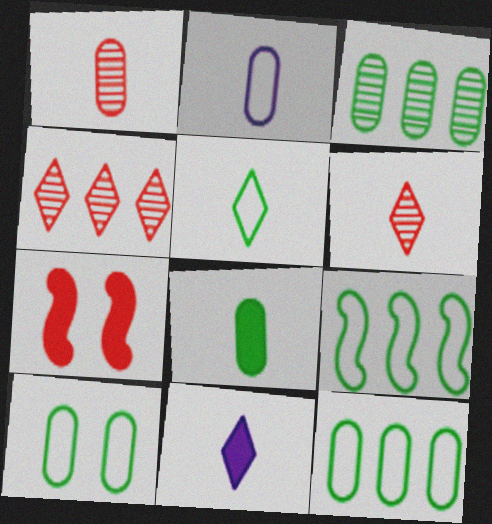[[1, 2, 8], 
[3, 8, 10], 
[5, 6, 11], 
[5, 9, 10]]